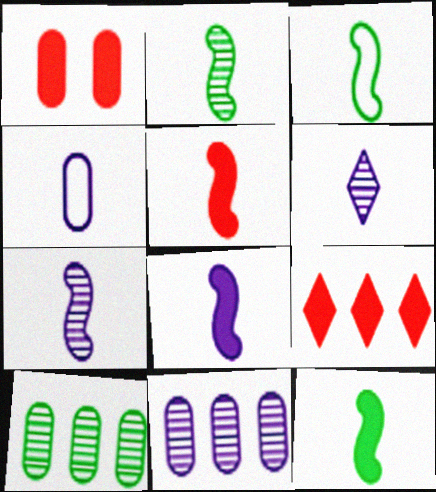[[1, 4, 10], 
[1, 5, 9], 
[2, 3, 12], 
[3, 5, 7], 
[4, 6, 8], 
[5, 8, 12]]